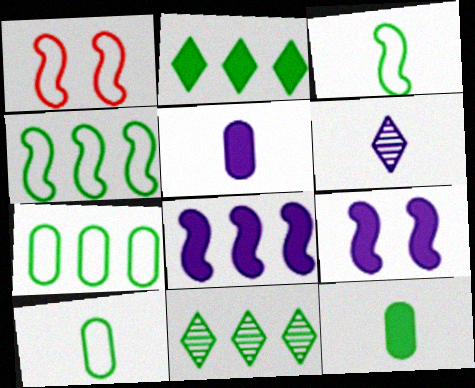[[1, 5, 11]]